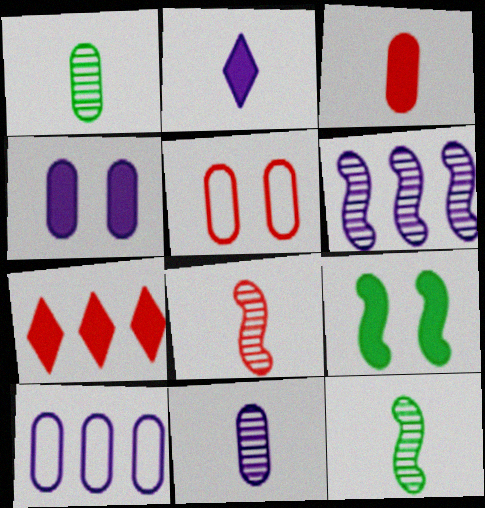[[4, 10, 11], 
[5, 7, 8]]